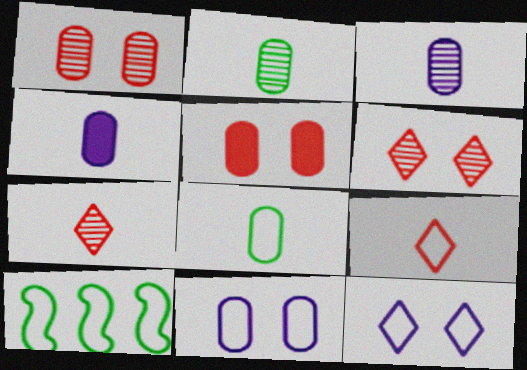[[4, 6, 10], 
[9, 10, 11]]